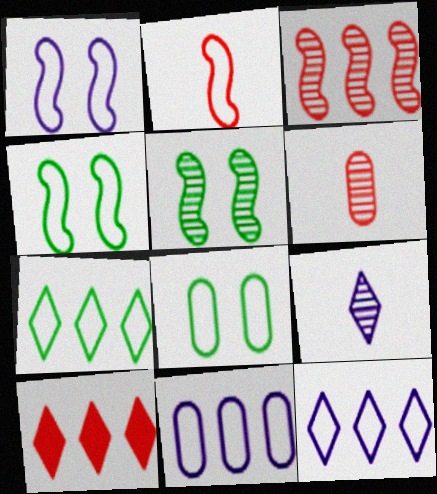[[2, 8, 12]]